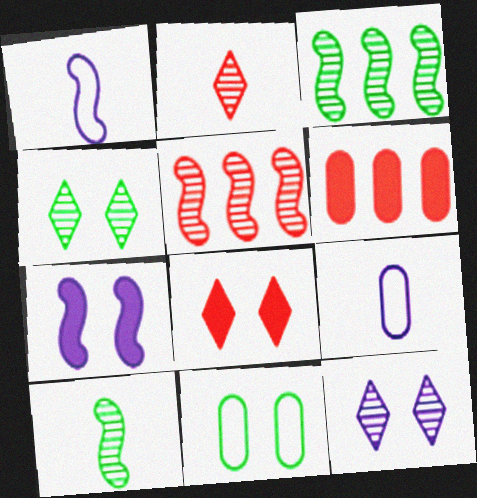[[1, 4, 6], 
[3, 8, 9]]